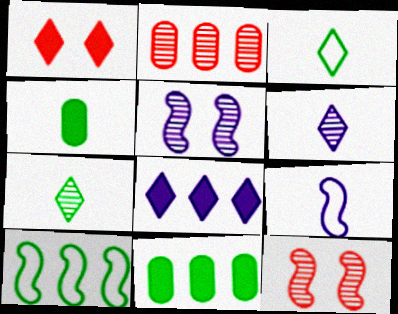[[2, 5, 7], 
[2, 8, 10]]